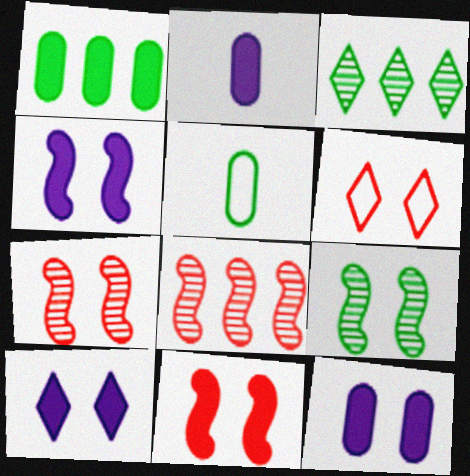[[4, 10, 12], 
[5, 8, 10], 
[6, 9, 12]]